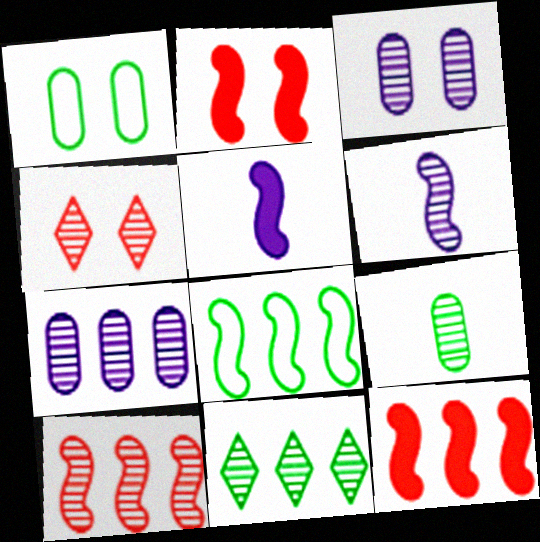[[2, 6, 8], 
[7, 10, 11]]